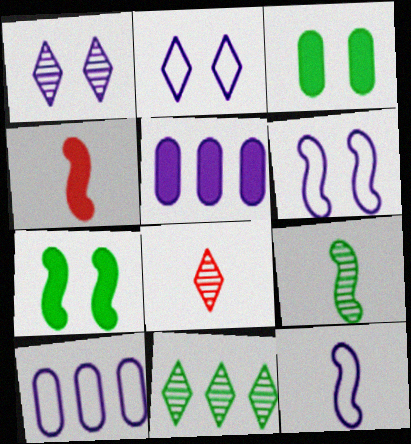[[1, 5, 12], 
[1, 8, 11], 
[2, 10, 12], 
[4, 9, 12], 
[7, 8, 10]]